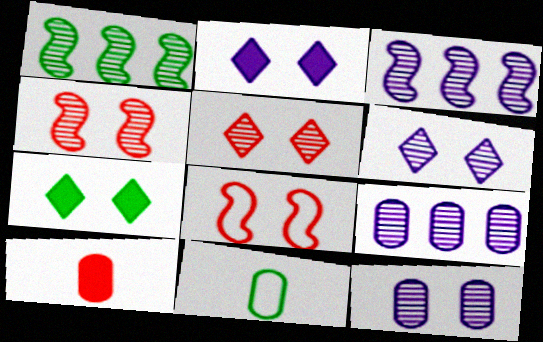[[1, 7, 11], 
[7, 8, 12]]